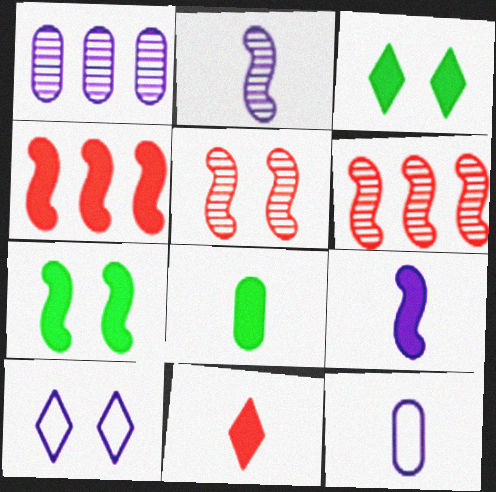[[1, 9, 10], 
[3, 6, 12], 
[4, 7, 9], 
[6, 8, 10], 
[8, 9, 11]]